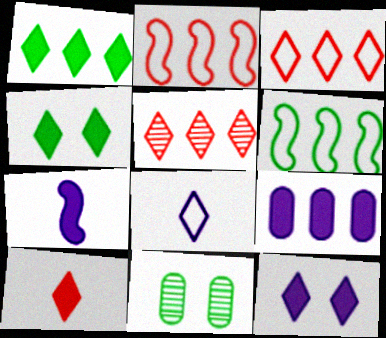[[1, 10, 12], 
[3, 7, 11], 
[4, 5, 8], 
[5, 6, 9], 
[7, 9, 12]]